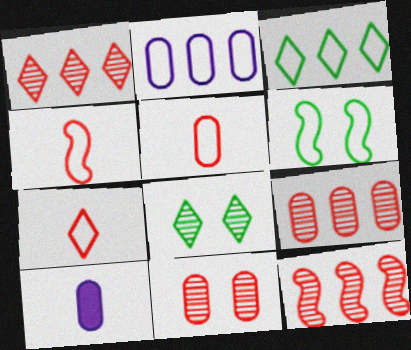[[1, 6, 10], 
[1, 9, 12], 
[2, 6, 7], 
[4, 5, 7]]